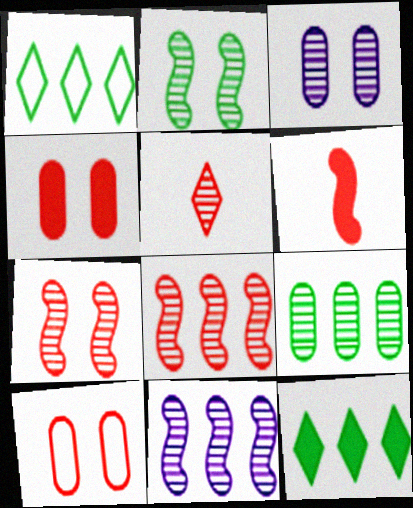[[1, 3, 6]]